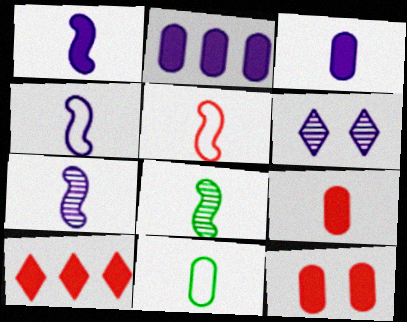[[1, 4, 7], 
[1, 5, 8], 
[2, 4, 6]]